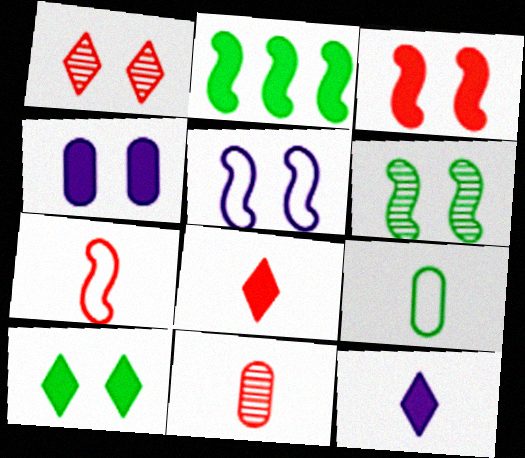[[2, 4, 8], 
[3, 4, 10], 
[3, 5, 6], 
[7, 8, 11]]